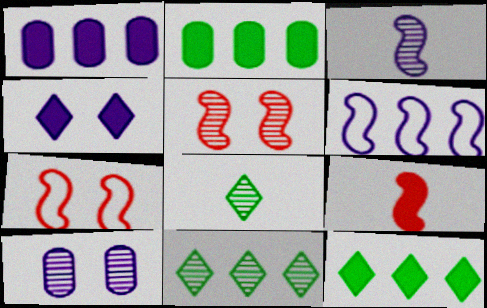[[1, 7, 8], 
[2, 4, 9]]